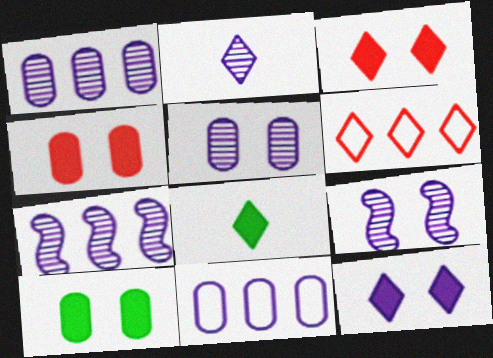[[1, 2, 9], 
[2, 5, 7]]